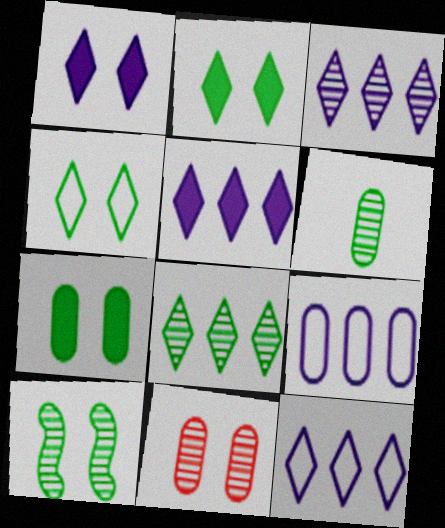[[3, 5, 12], 
[4, 7, 10], 
[6, 8, 10]]